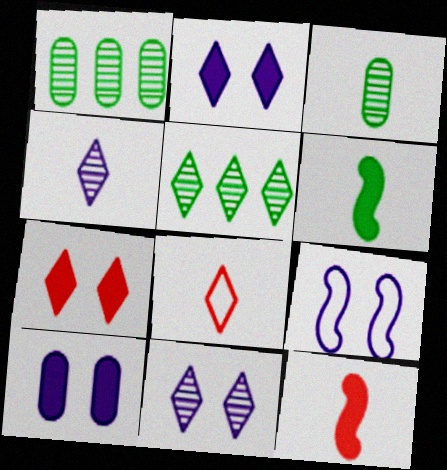[[2, 5, 8], 
[9, 10, 11]]